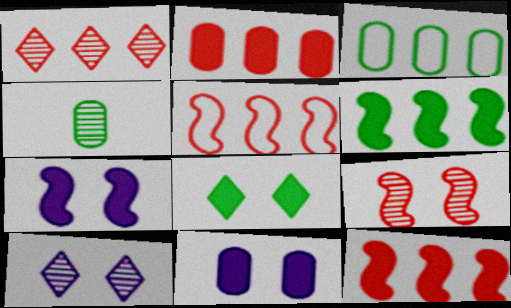[[1, 2, 5]]